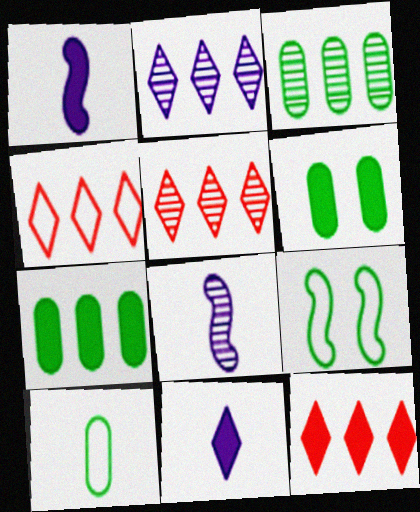[[1, 6, 12], 
[3, 6, 10], 
[4, 5, 12], 
[4, 6, 8]]